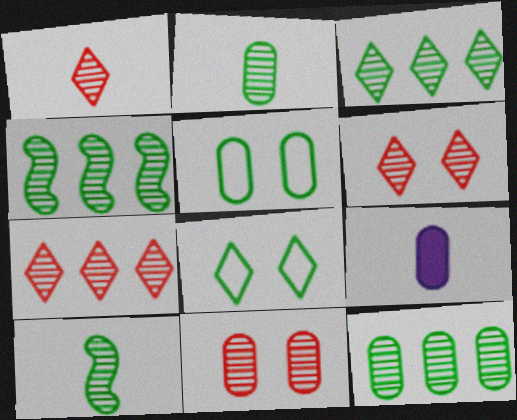[[1, 6, 7], 
[3, 4, 12]]